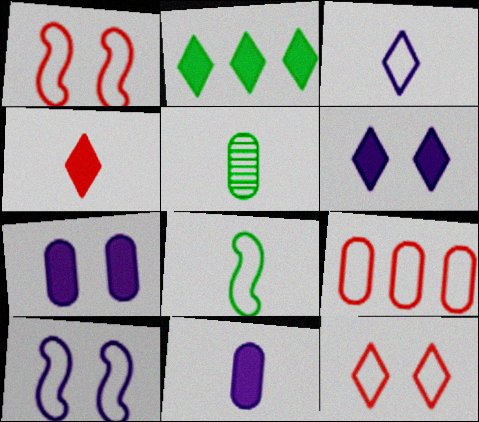[[2, 4, 6], 
[5, 7, 9]]